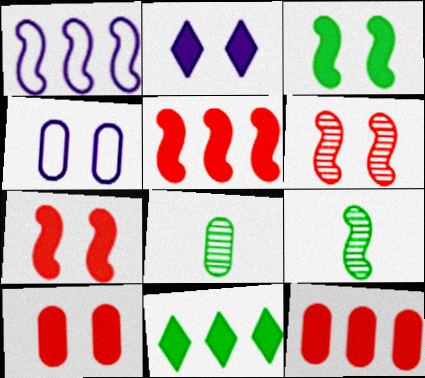[[1, 7, 9], 
[2, 3, 10], 
[4, 8, 12]]